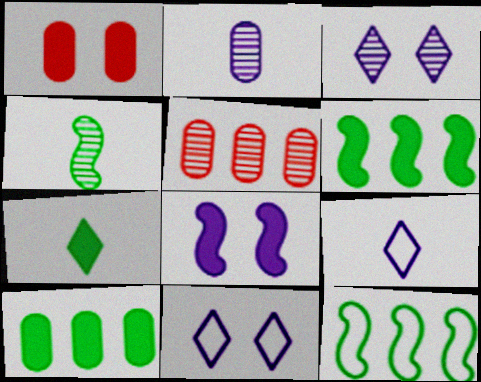[[3, 4, 5]]